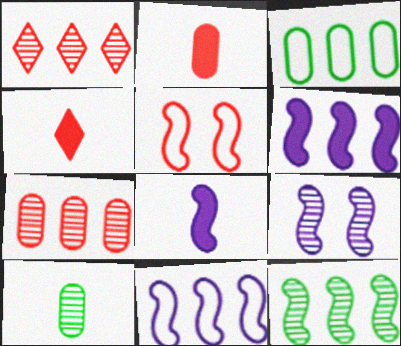[[1, 2, 5], 
[1, 3, 6], 
[1, 9, 10], 
[3, 4, 9], 
[4, 5, 7], 
[5, 8, 12], 
[8, 9, 11]]